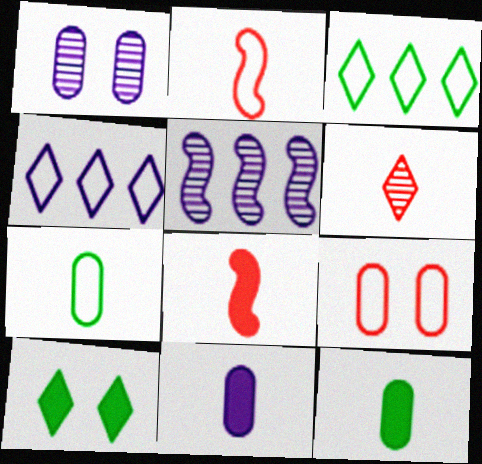[[1, 3, 8], 
[4, 6, 10]]